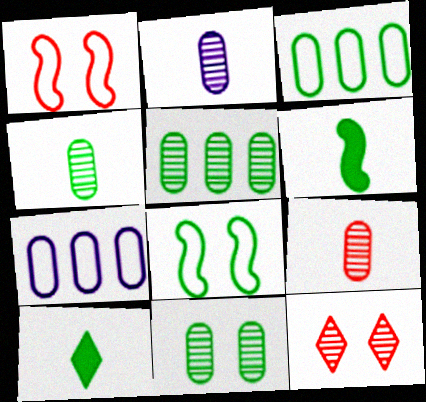[[2, 4, 9], 
[4, 5, 11], 
[5, 8, 10], 
[6, 7, 12]]